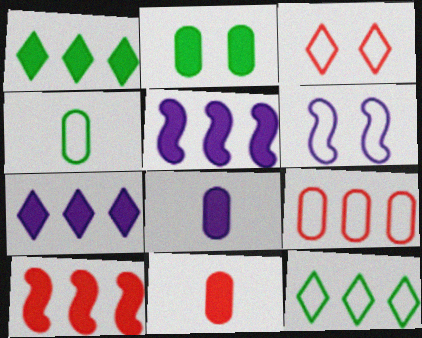[]